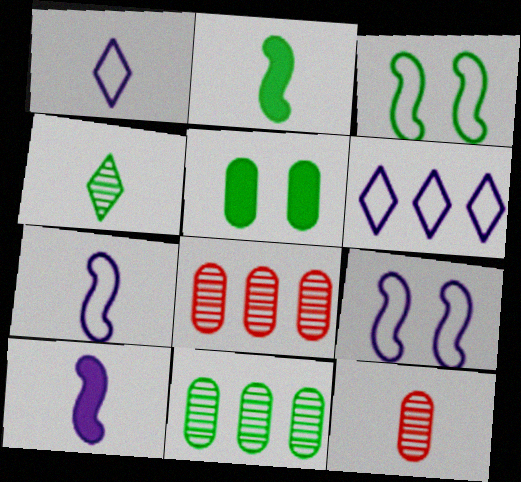[[1, 2, 12]]